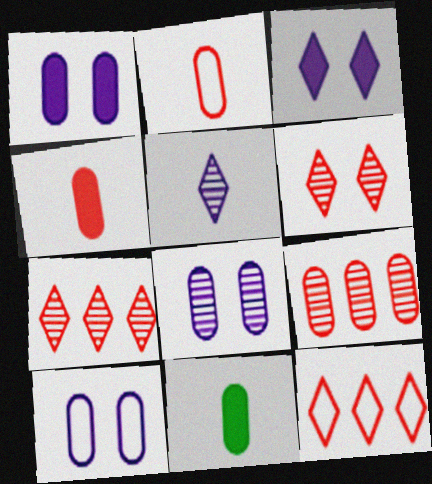[[1, 8, 10], 
[9, 10, 11]]